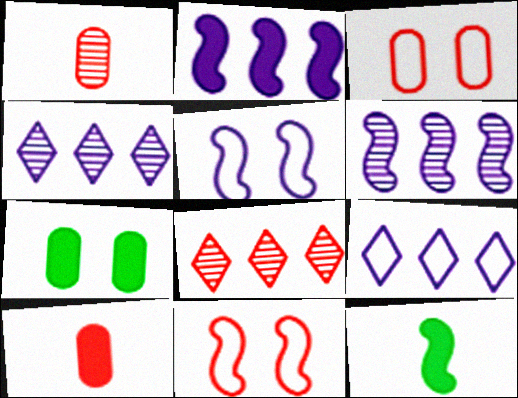[[3, 4, 12], 
[6, 11, 12], 
[8, 10, 11]]